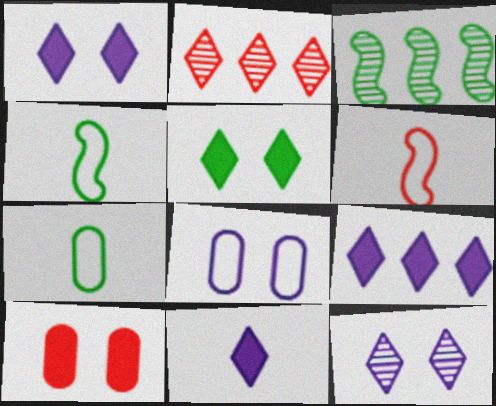[[1, 9, 11], 
[2, 6, 10], 
[3, 5, 7]]